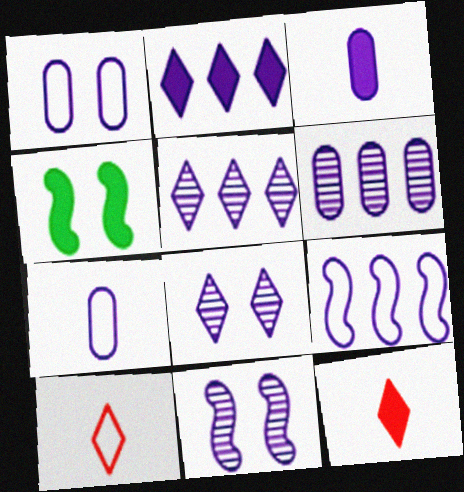[[1, 3, 6], 
[2, 6, 9], 
[2, 7, 11], 
[3, 8, 9], 
[4, 6, 10]]